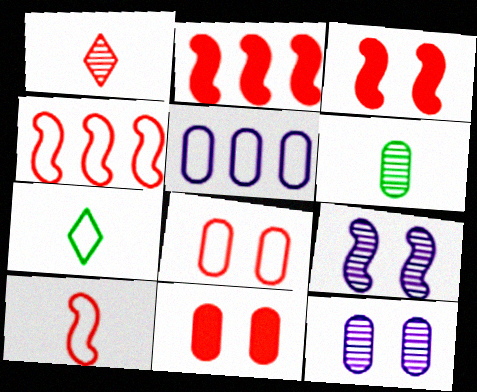[[1, 2, 8], 
[1, 4, 11], 
[2, 7, 12], 
[5, 6, 11]]